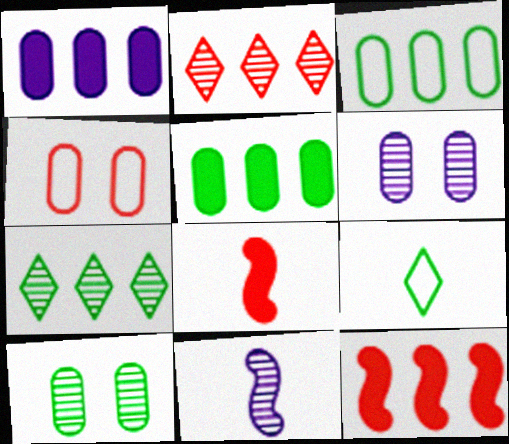[[2, 4, 8], 
[2, 10, 11], 
[6, 9, 12]]